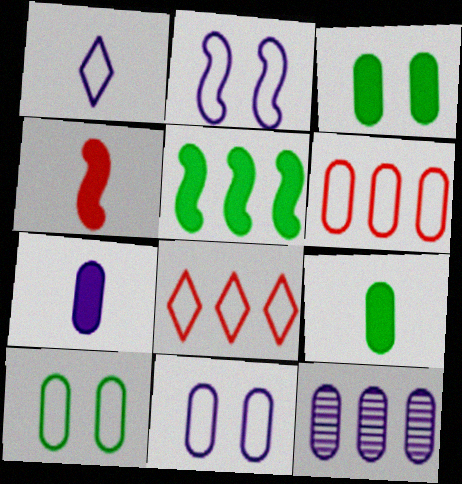[[5, 8, 12], 
[7, 11, 12]]